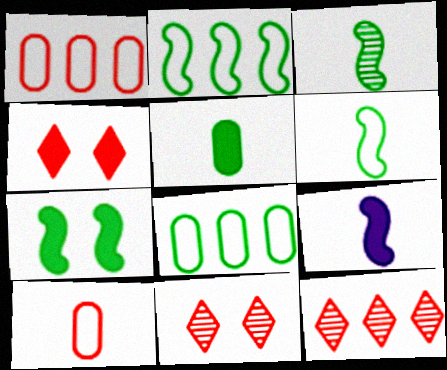[[2, 3, 7], 
[8, 9, 11]]